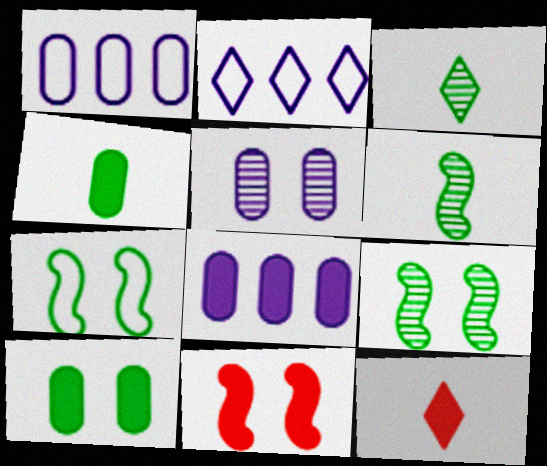[[1, 3, 11], 
[1, 9, 12]]